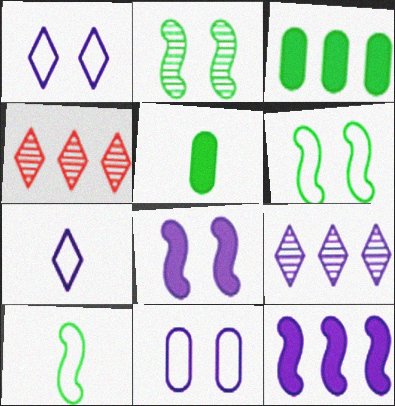[]